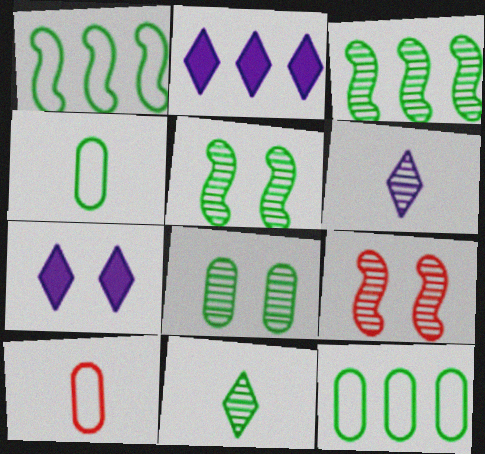[[2, 4, 9], 
[2, 5, 10], 
[3, 7, 10], 
[3, 8, 11]]